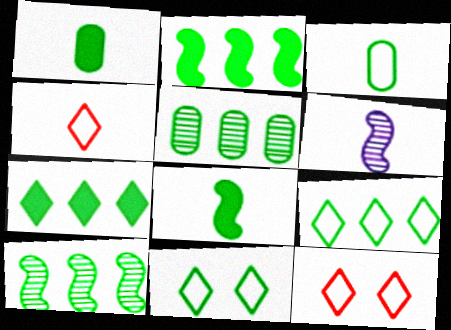[[1, 4, 6], 
[1, 10, 11], 
[2, 5, 9], 
[5, 8, 11]]